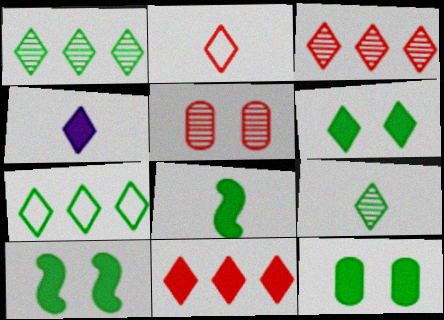[[2, 4, 9], 
[4, 6, 11], 
[6, 7, 9], 
[6, 10, 12]]